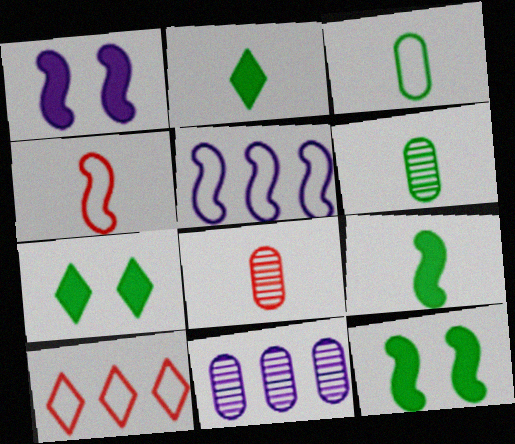[[1, 6, 10], 
[4, 7, 11], 
[5, 7, 8]]